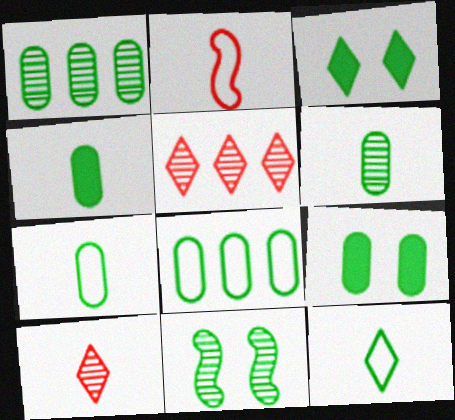[[1, 7, 9], 
[4, 6, 7], 
[6, 8, 9]]